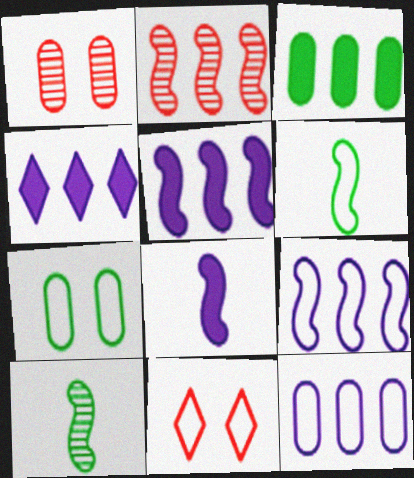[[1, 4, 6], 
[6, 11, 12]]